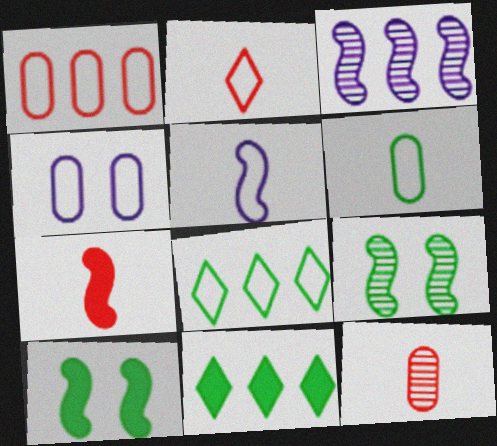[[1, 3, 11], 
[1, 4, 6], 
[2, 5, 6], 
[2, 7, 12], 
[6, 9, 11]]